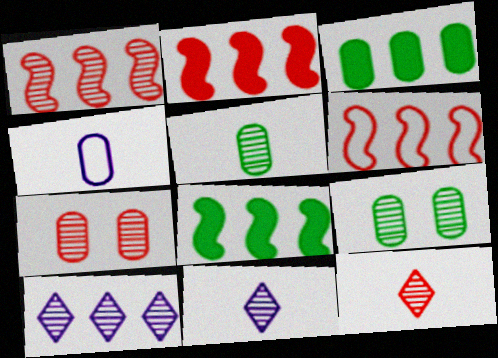[[1, 2, 6], 
[1, 7, 12], 
[1, 9, 11], 
[3, 4, 7], 
[3, 6, 10]]